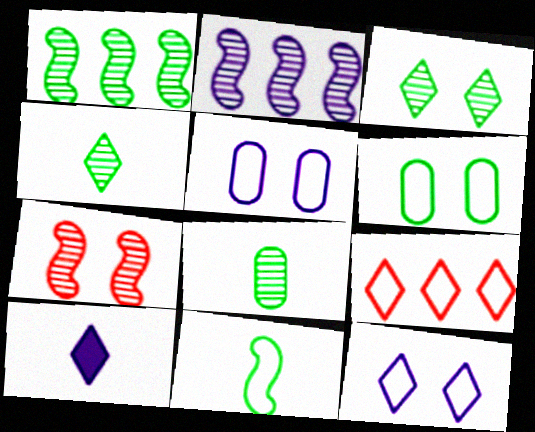[[1, 3, 8], 
[2, 5, 10], 
[3, 9, 10], 
[5, 9, 11]]